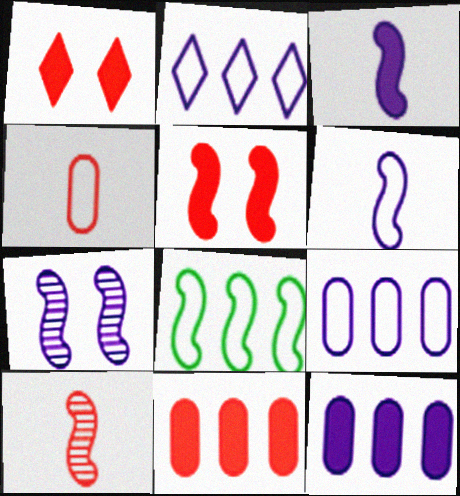[]